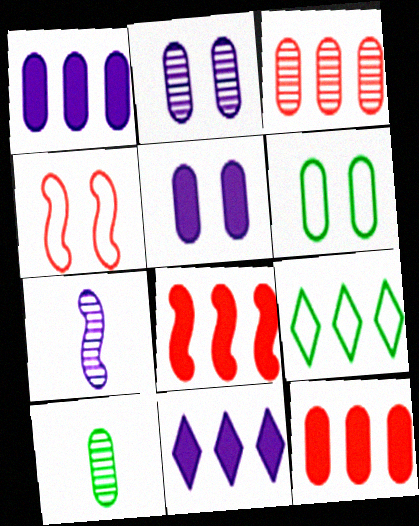[[2, 3, 10], 
[4, 10, 11]]